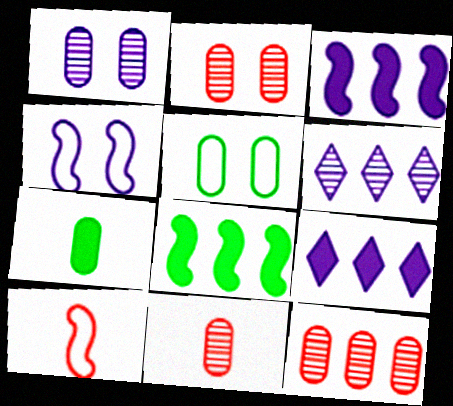[[2, 11, 12]]